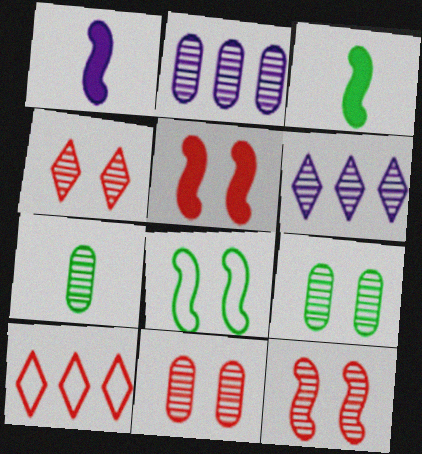[[1, 9, 10], 
[2, 7, 11], 
[4, 11, 12], 
[6, 7, 12]]